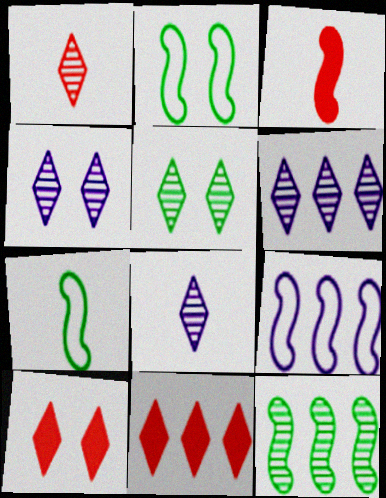[[1, 5, 6], 
[4, 6, 8]]